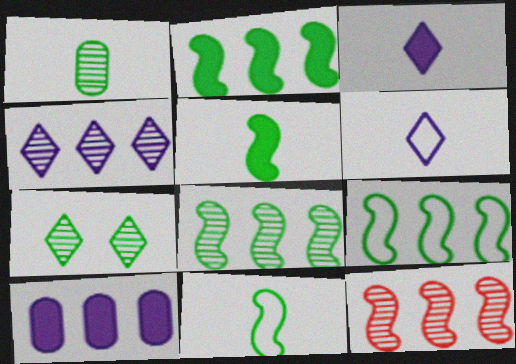[[1, 7, 8], 
[2, 8, 9]]